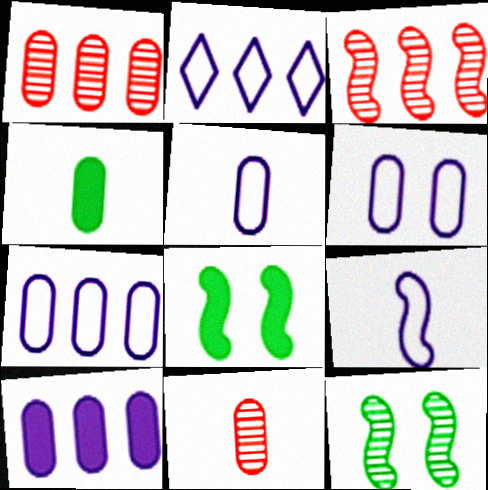[[1, 4, 6], 
[2, 6, 9], 
[2, 8, 11], 
[3, 8, 9], 
[4, 5, 11], 
[5, 6, 7]]